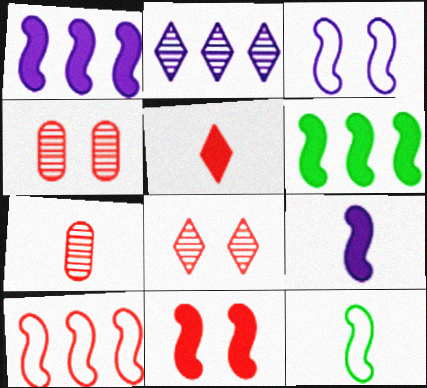[[3, 10, 12], 
[4, 5, 10], 
[6, 9, 11]]